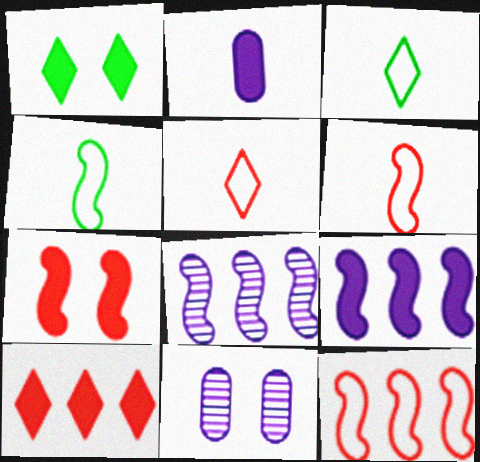[[4, 7, 8], 
[4, 10, 11]]